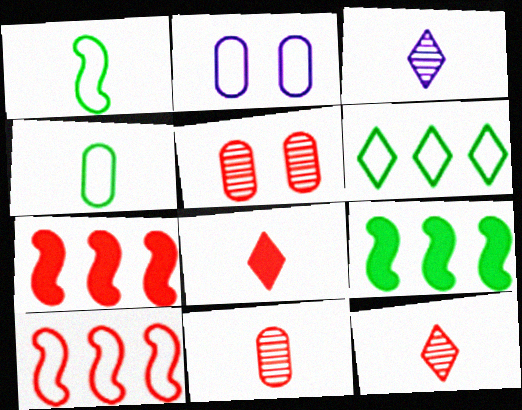[[2, 9, 12], 
[5, 8, 10]]